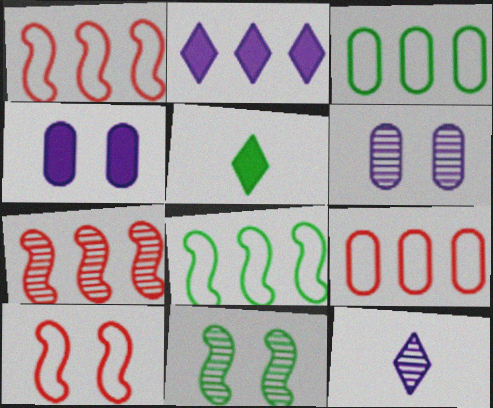[[1, 5, 6], 
[2, 3, 7], 
[3, 5, 11]]